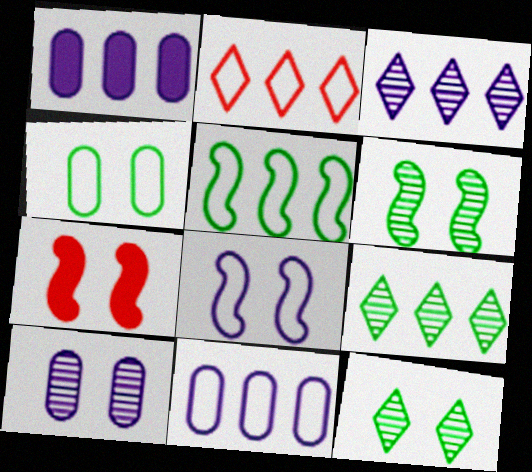[[2, 5, 11], 
[6, 7, 8]]